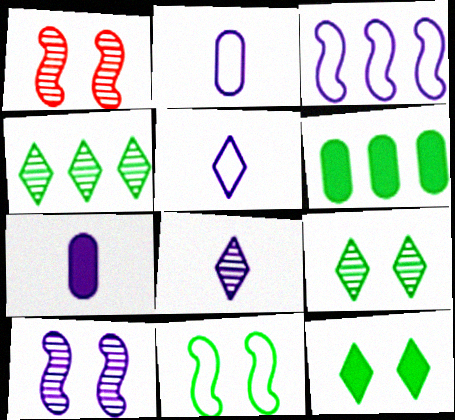[[1, 5, 6]]